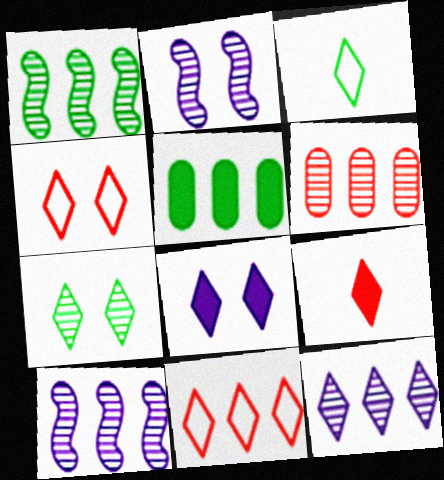[[1, 6, 12], 
[4, 7, 8], 
[5, 10, 11]]